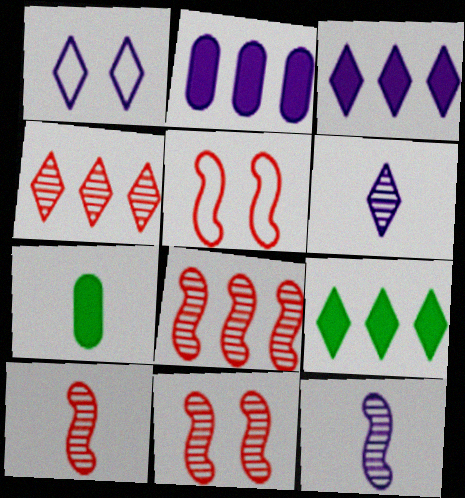[[1, 2, 12], 
[1, 3, 6], 
[1, 7, 8], 
[8, 10, 11]]